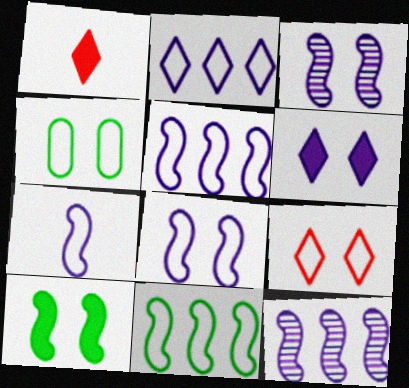[[1, 4, 12], 
[4, 8, 9], 
[5, 7, 8]]